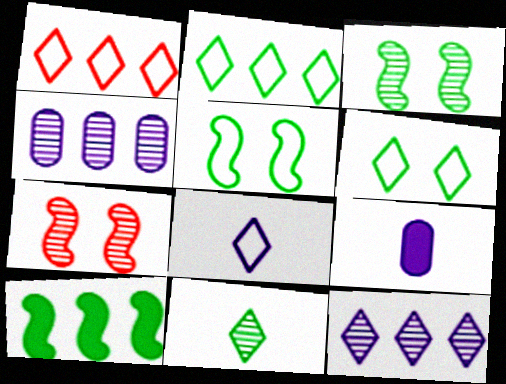[[1, 3, 9], 
[1, 4, 10], 
[1, 6, 8], 
[2, 7, 9], 
[4, 7, 11]]